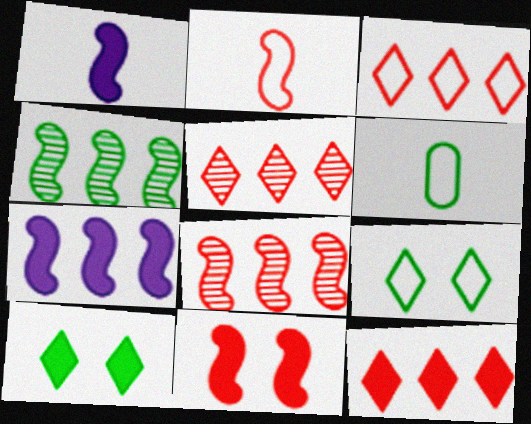[[2, 8, 11], 
[3, 5, 12], 
[4, 6, 10]]